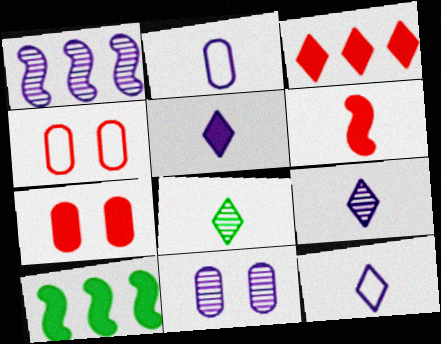[[1, 9, 11], 
[2, 6, 8], 
[3, 6, 7], 
[4, 9, 10], 
[5, 7, 10], 
[5, 9, 12]]